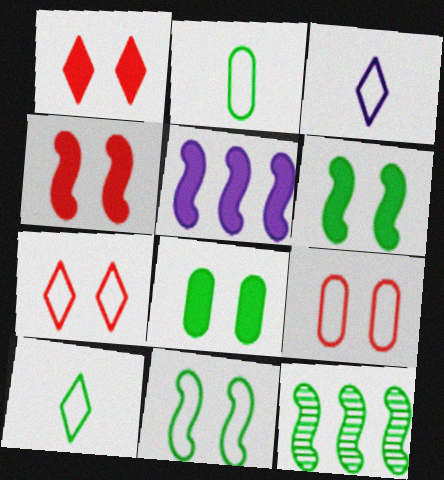[[8, 10, 12]]